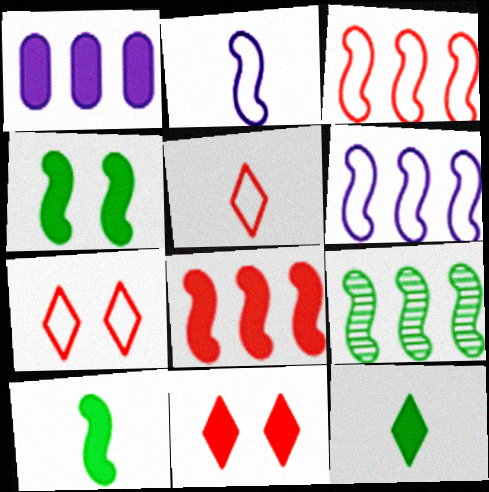[[1, 10, 11], 
[6, 8, 9]]